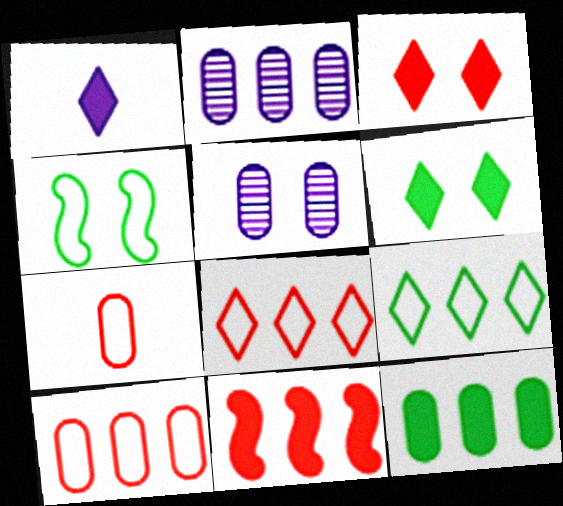[[2, 9, 11], 
[2, 10, 12], 
[3, 4, 5], 
[5, 7, 12]]